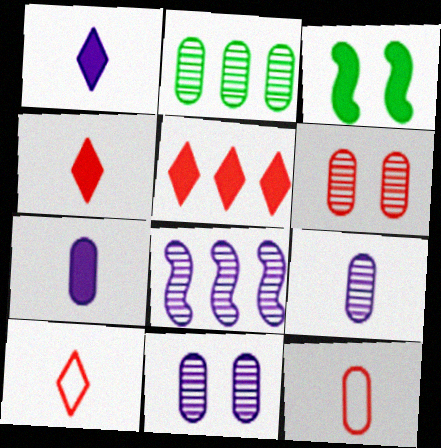[[2, 6, 9], 
[3, 5, 7]]